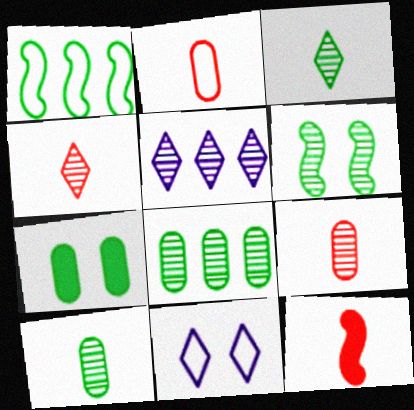[[1, 2, 11], 
[1, 3, 7], 
[2, 4, 12], 
[3, 6, 8], 
[5, 6, 9], 
[8, 11, 12]]